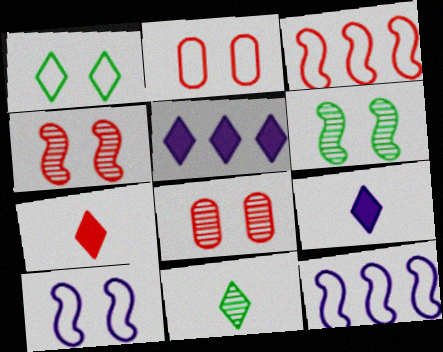[[1, 2, 10], 
[3, 7, 8]]